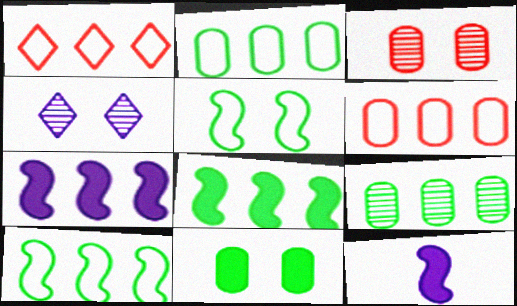[[1, 7, 9]]